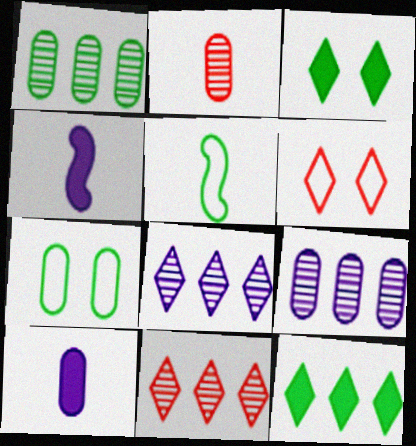[[1, 3, 5], 
[1, 4, 6], 
[4, 7, 11]]